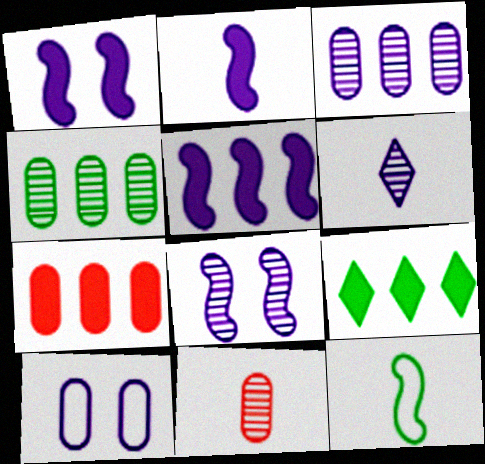[[1, 2, 5], 
[3, 6, 8], 
[5, 6, 10], 
[5, 7, 9]]